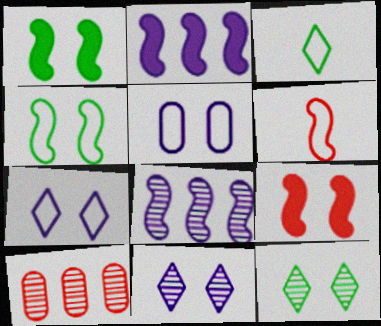[[1, 6, 8], 
[5, 9, 12]]